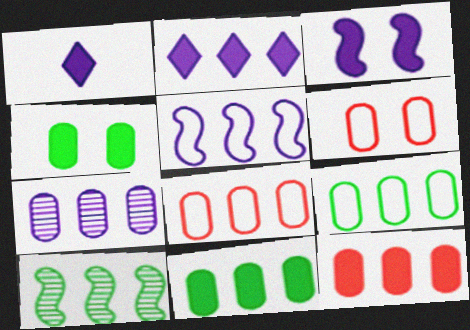[[1, 6, 10], 
[2, 5, 7], 
[2, 8, 10], 
[7, 8, 11], 
[7, 9, 12]]